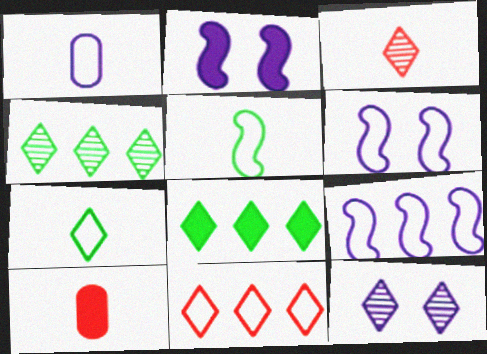[[2, 8, 10], 
[3, 4, 12], 
[4, 6, 10]]